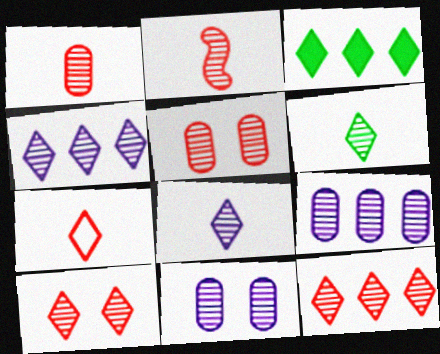[[2, 5, 12], 
[4, 6, 10]]